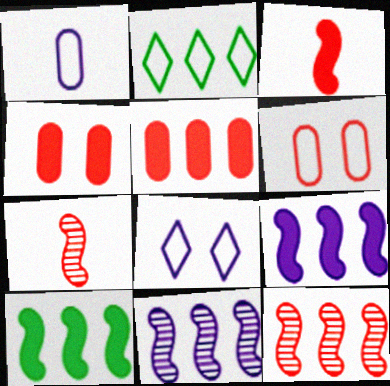[[2, 5, 11]]